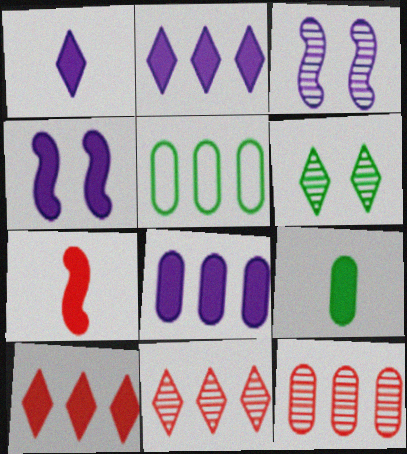[[1, 4, 8], 
[1, 7, 9], 
[4, 9, 10], 
[5, 8, 12]]